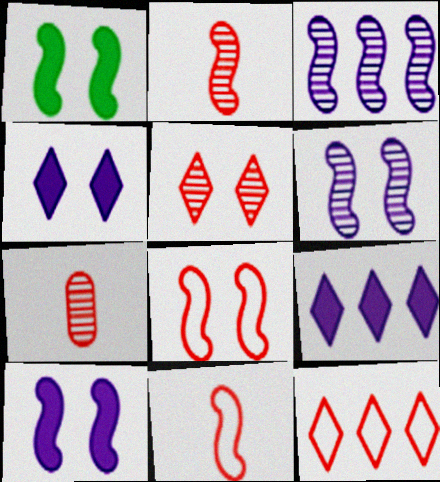[[1, 3, 11], 
[1, 6, 8]]